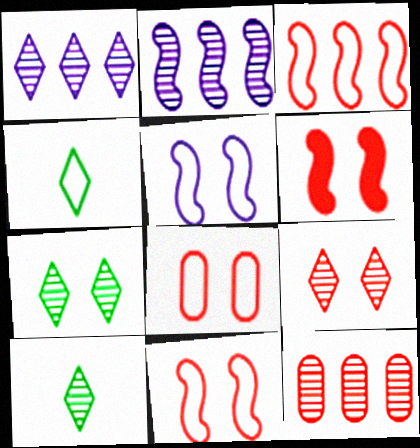[[1, 9, 10], 
[6, 8, 9]]